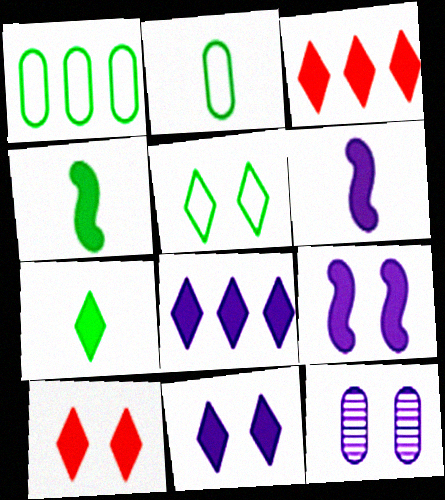[[3, 7, 11], 
[7, 8, 10]]